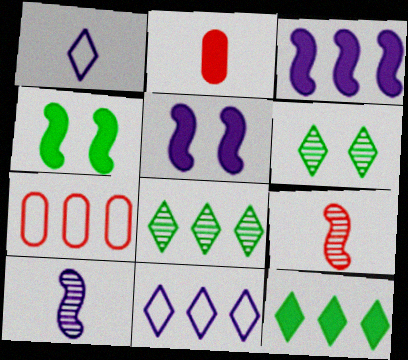[[2, 5, 12], 
[3, 7, 8]]